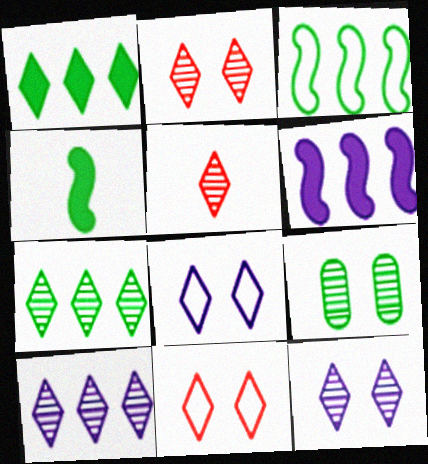[[1, 5, 8], 
[5, 7, 12]]